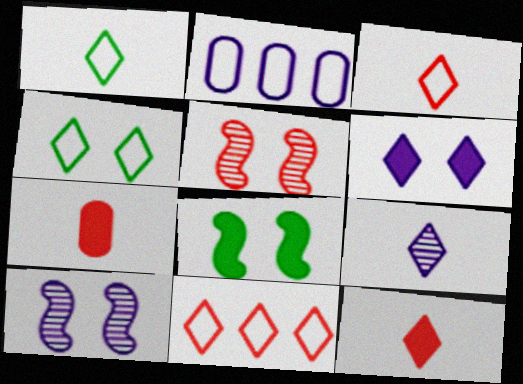[[1, 9, 12], 
[5, 7, 11]]